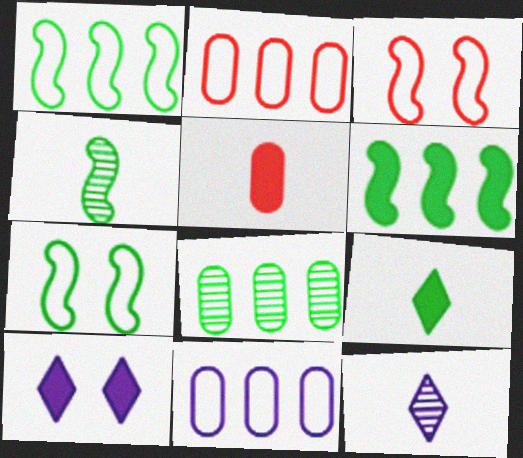[[2, 4, 10], 
[4, 6, 7], 
[5, 6, 10], 
[7, 8, 9]]